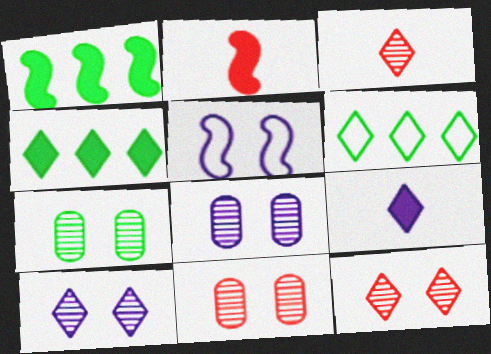[[2, 6, 8], 
[6, 9, 12], 
[7, 8, 11]]